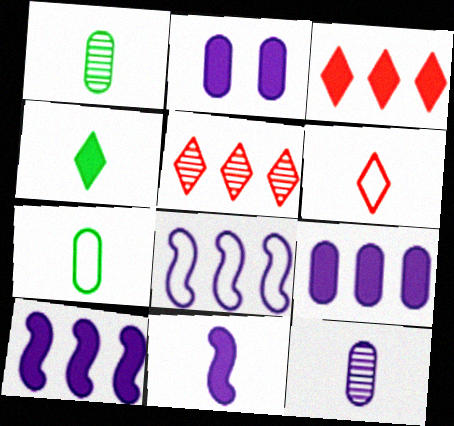[[1, 6, 11]]